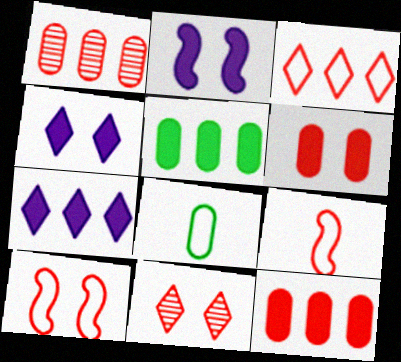[[6, 10, 11], 
[9, 11, 12]]